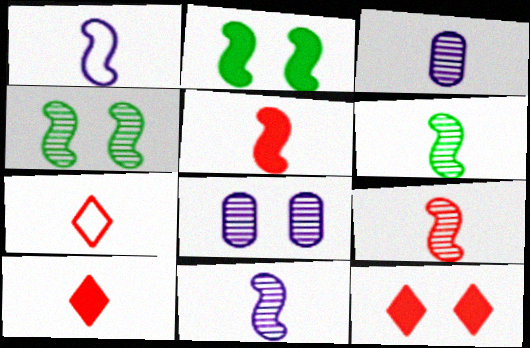[[1, 5, 6], 
[6, 9, 11]]